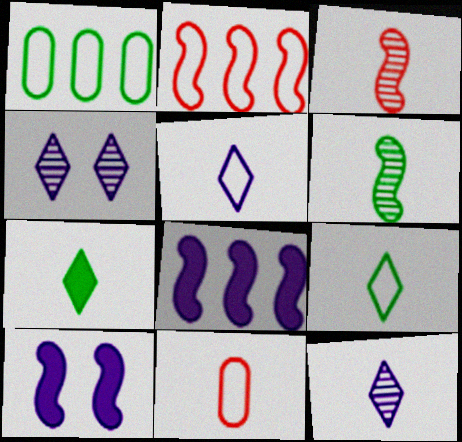[[2, 6, 10]]